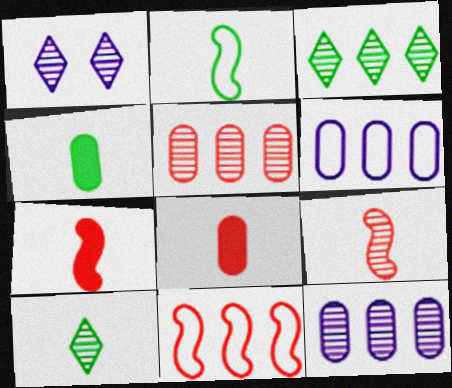[[1, 4, 11], 
[2, 4, 10]]